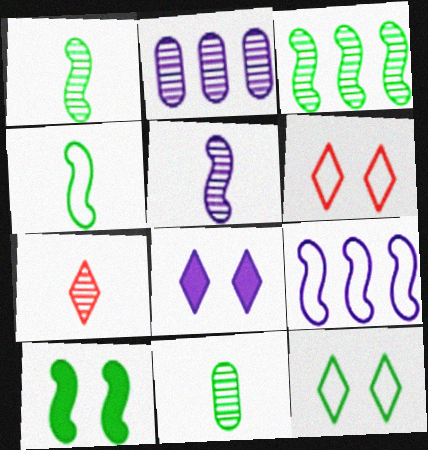[[3, 4, 10], 
[5, 7, 11]]